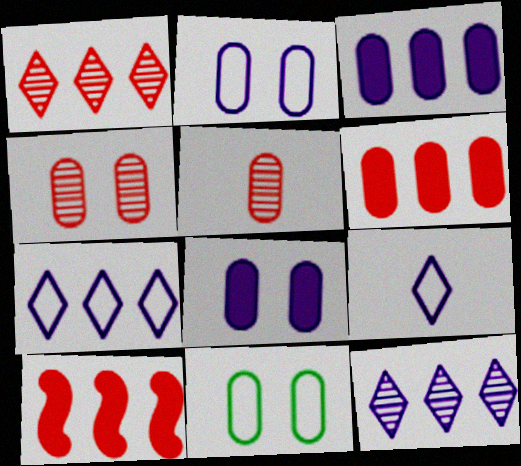[[3, 5, 11], 
[4, 8, 11]]